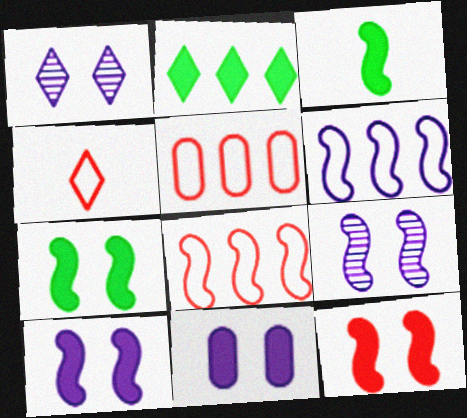[[1, 2, 4], 
[1, 3, 5], 
[3, 8, 9], 
[7, 10, 12]]